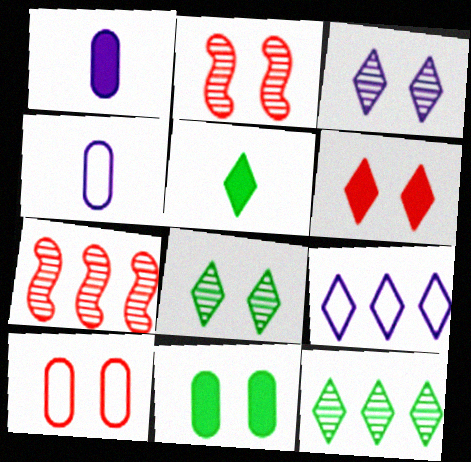[[2, 6, 10]]